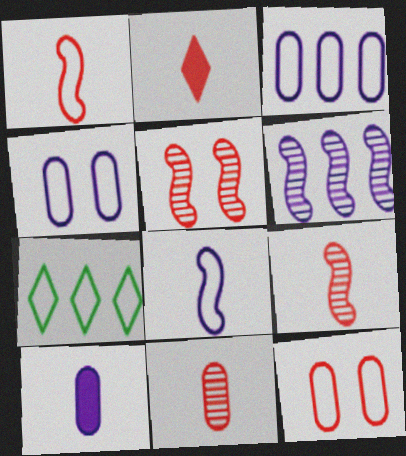[[1, 2, 11], 
[1, 4, 7], 
[5, 7, 10], 
[7, 8, 12]]